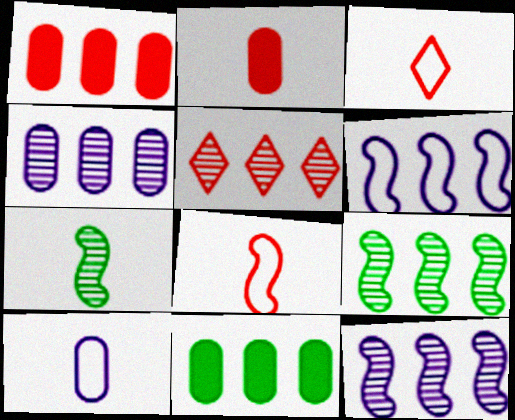[[4, 5, 9], 
[5, 6, 11]]